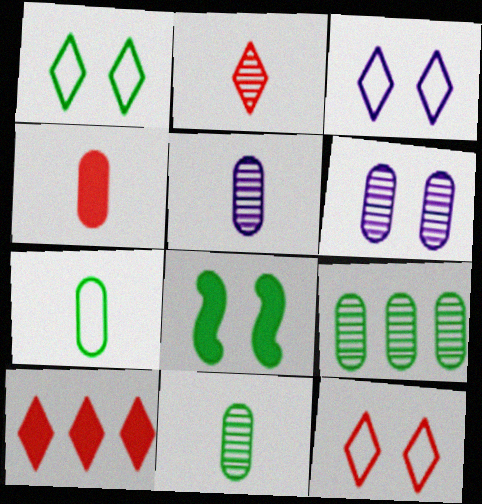[[1, 3, 12], 
[2, 10, 12], 
[4, 5, 7], 
[6, 8, 12]]